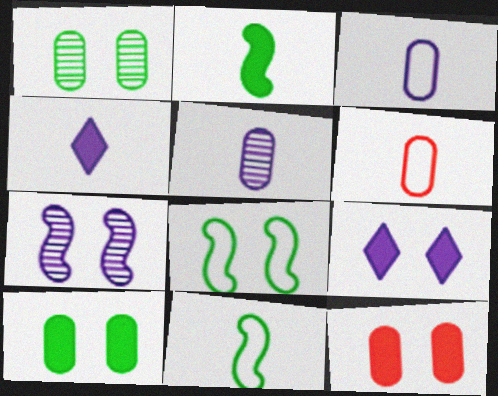[]